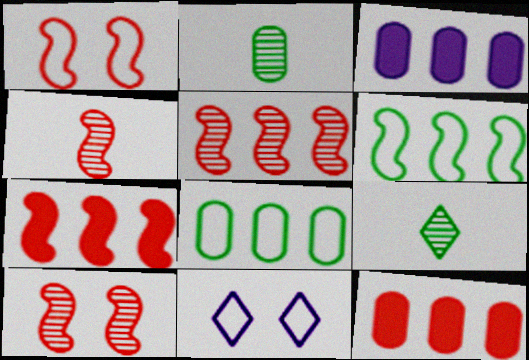[[1, 3, 9], 
[1, 4, 7], 
[2, 7, 11], 
[4, 5, 10]]